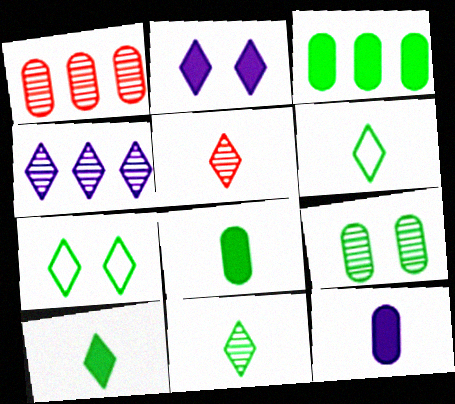[[6, 10, 11]]